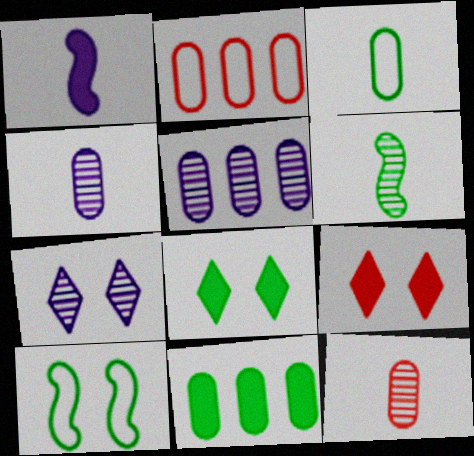[[1, 9, 11], 
[2, 5, 11]]